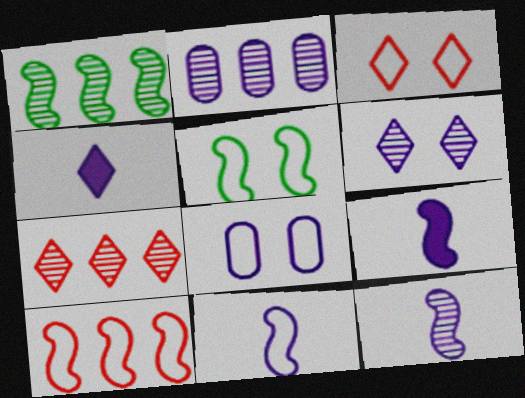[[1, 2, 7], 
[2, 6, 12], 
[3, 5, 8], 
[5, 10, 11], 
[9, 11, 12]]